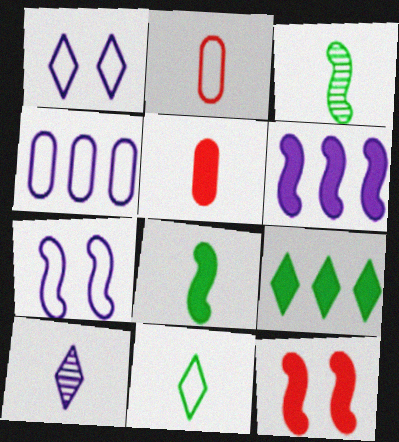[[2, 8, 10], 
[6, 8, 12]]